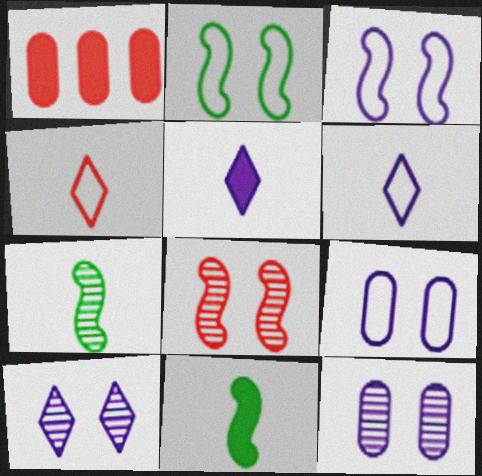[[1, 4, 8]]